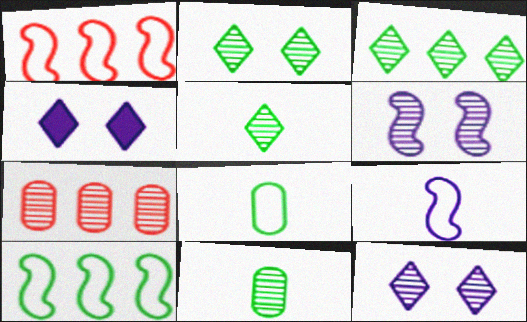[[1, 4, 11], 
[2, 3, 5], 
[5, 6, 7]]